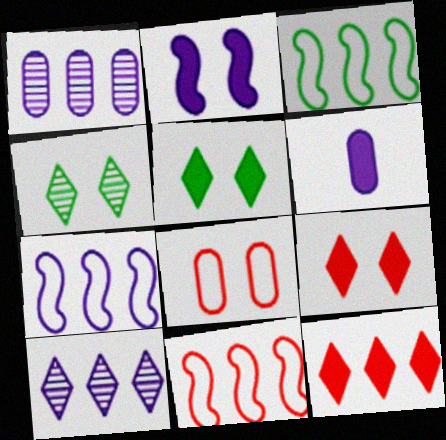[[1, 3, 12], 
[2, 4, 8], 
[3, 7, 11], 
[4, 6, 11]]